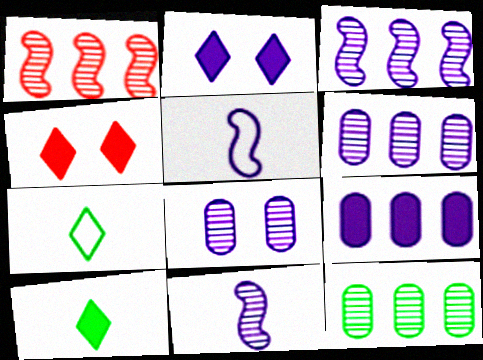[[2, 5, 6], 
[4, 5, 12]]